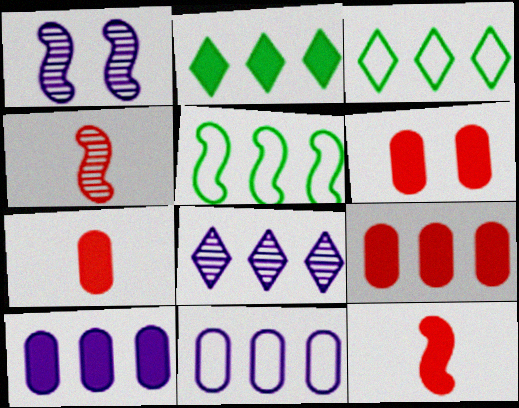[[1, 3, 7], 
[1, 5, 12], 
[5, 8, 9], 
[6, 7, 9]]